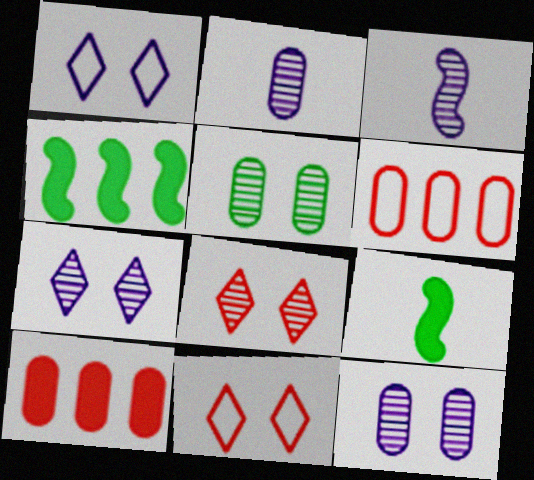[[2, 4, 11], 
[6, 7, 9]]